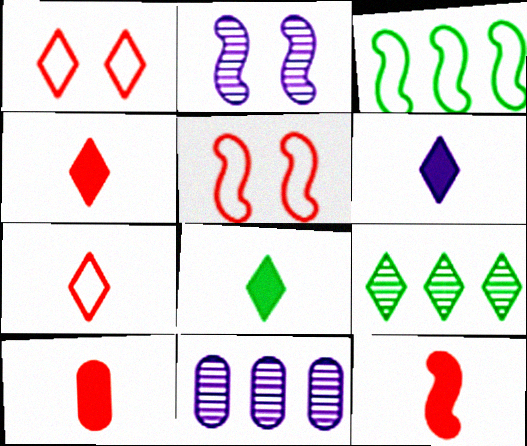[[1, 6, 9], 
[2, 3, 12], 
[4, 6, 8], 
[4, 10, 12], 
[5, 8, 11]]